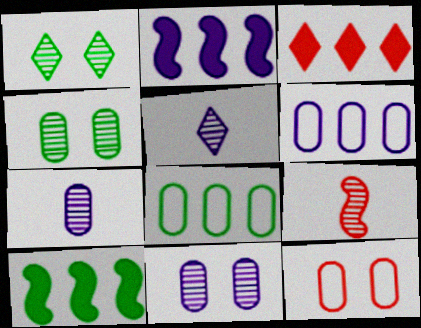[[3, 9, 12], 
[5, 10, 12]]